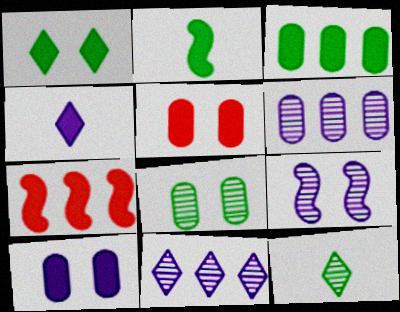[[1, 2, 3]]